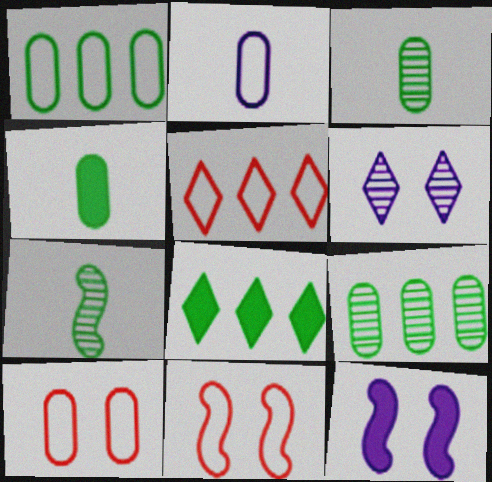[[1, 2, 10], 
[3, 5, 12]]